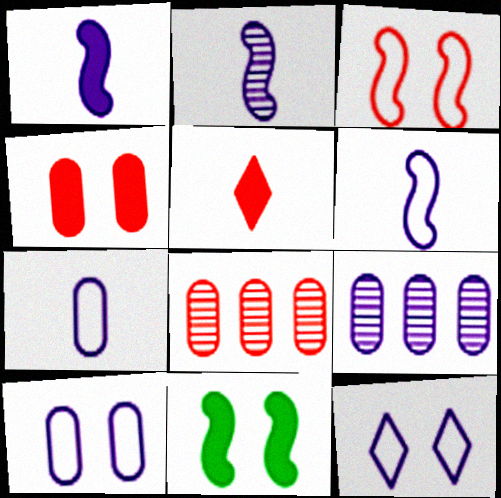[[1, 2, 6], 
[1, 9, 12], 
[3, 5, 8]]